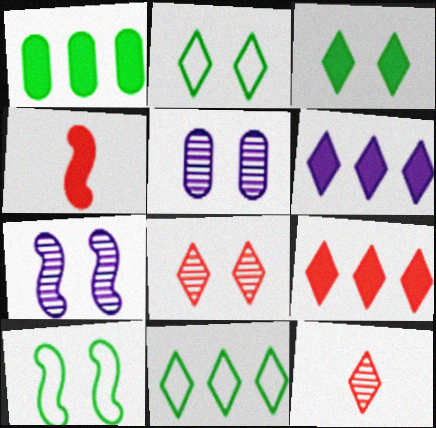[[2, 6, 12], 
[4, 5, 11]]